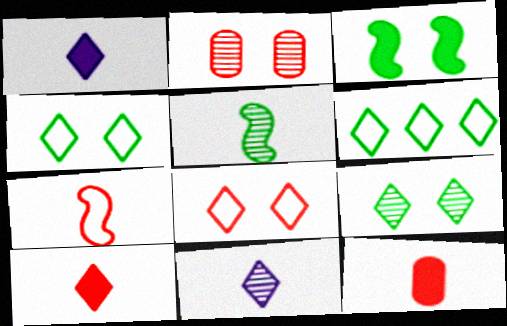[]